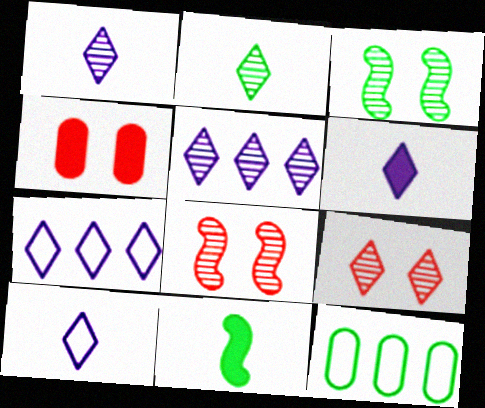[[1, 6, 10], 
[2, 5, 9], 
[6, 8, 12]]